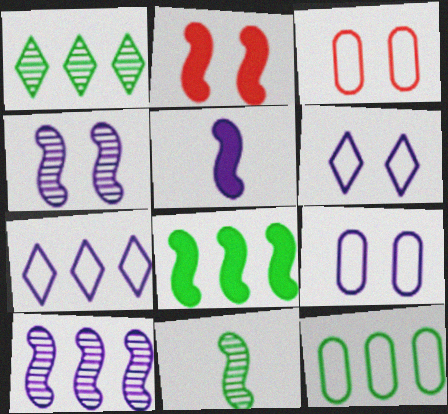[[1, 3, 5], 
[1, 8, 12], 
[2, 5, 8]]